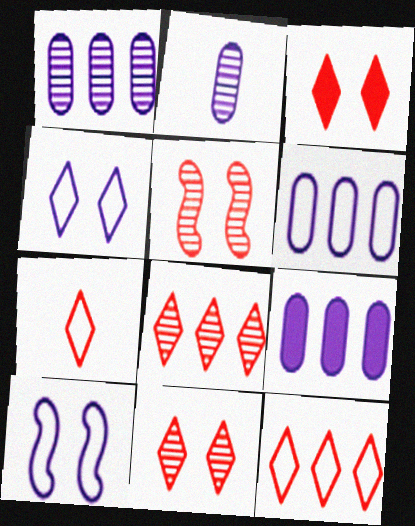[[1, 6, 9], 
[3, 7, 8]]